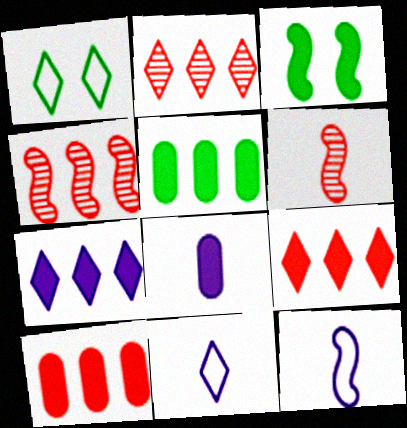[[1, 4, 8], 
[3, 4, 12], 
[3, 8, 9]]